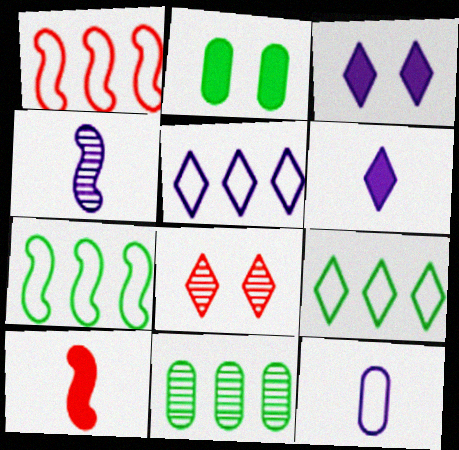[[4, 6, 12], 
[4, 8, 11], 
[6, 8, 9]]